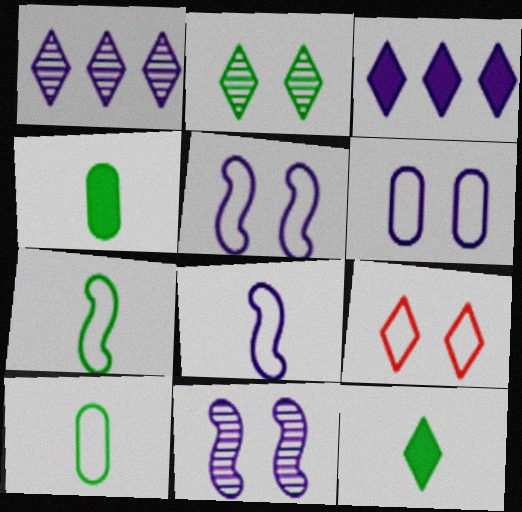[[1, 9, 12]]